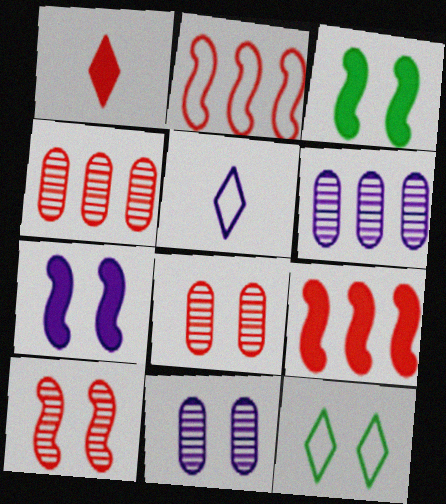[[1, 2, 8], 
[3, 4, 5], 
[5, 6, 7], 
[7, 8, 12]]